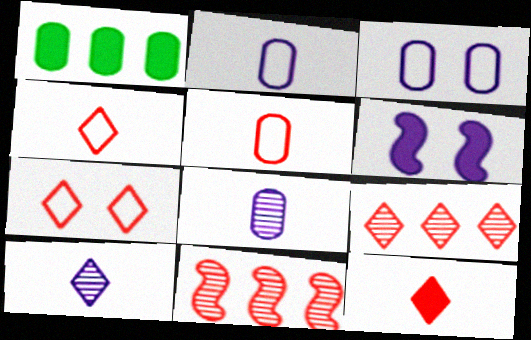[[1, 6, 12], 
[7, 9, 12]]